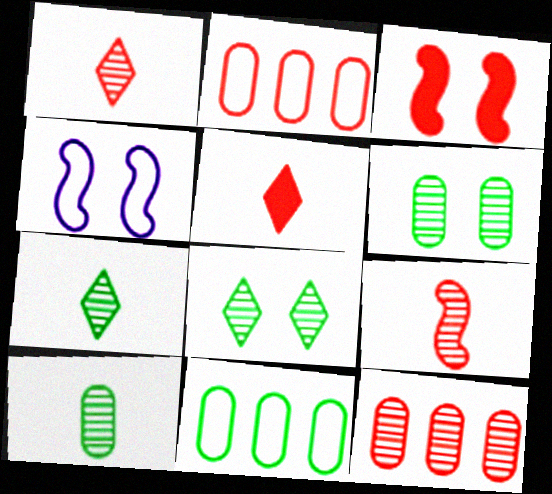[[1, 2, 3]]